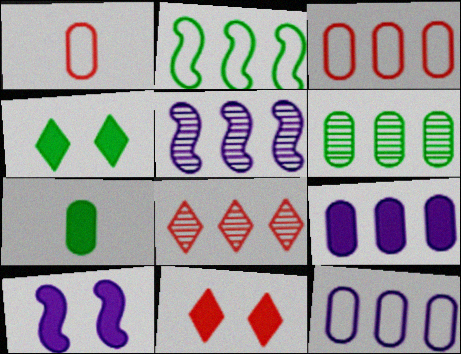[[1, 4, 5], 
[2, 8, 9], 
[3, 6, 9], 
[5, 6, 8]]